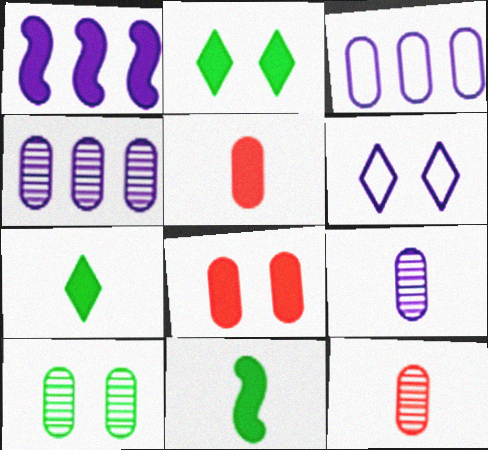[[1, 2, 5], 
[1, 6, 9], 
[1, 7, 8], 
[3, 5, 10], 
[4, 10, 12]]